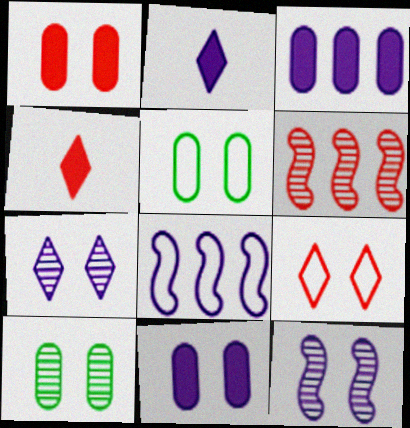[[2, 5, 6], 
[4, 8, 10]]